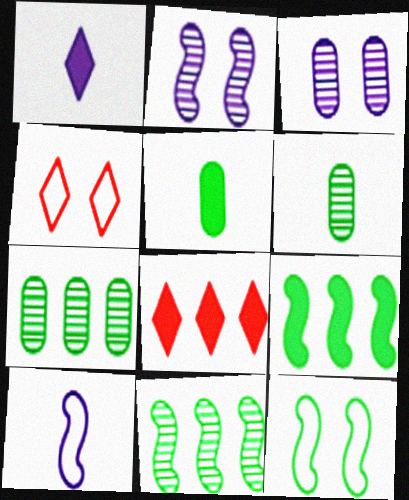[]